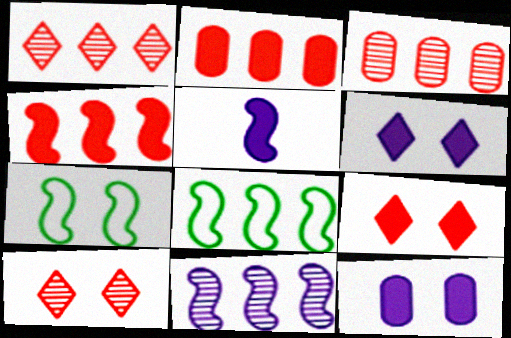[[4, 8, 11], 
[7, 10, 12]]